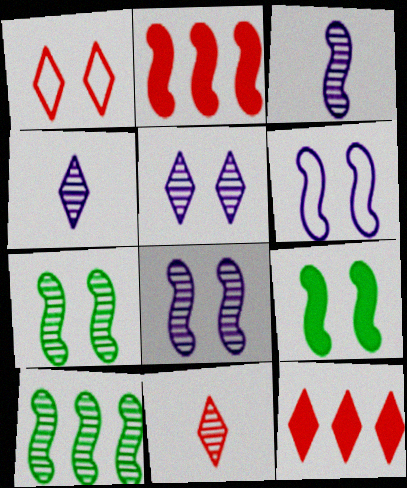[[1, 11, 12]]